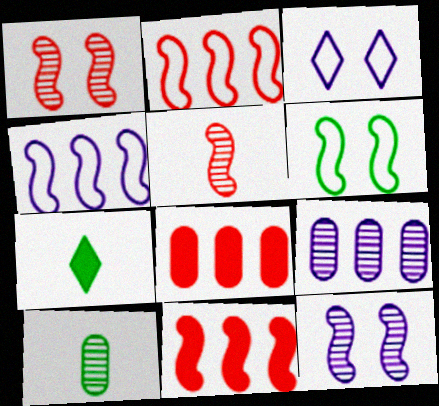[[3, 10, 11]]